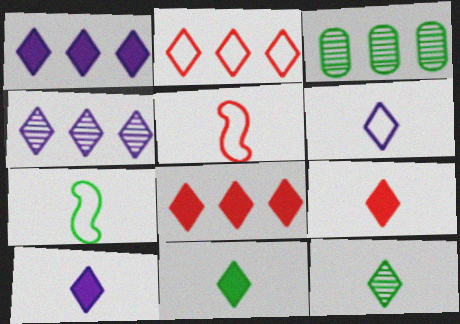[[6, 9, 12], 
[9, 10, 11]]